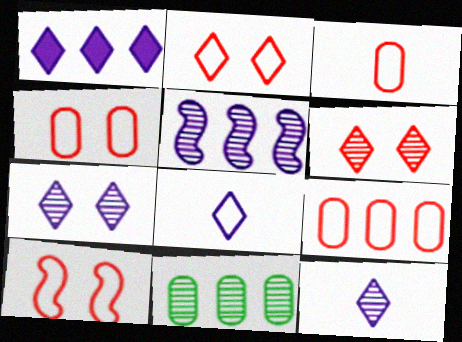[[1, 7, 8], 
[2, 4, 10], 
[3, 4, 9]]